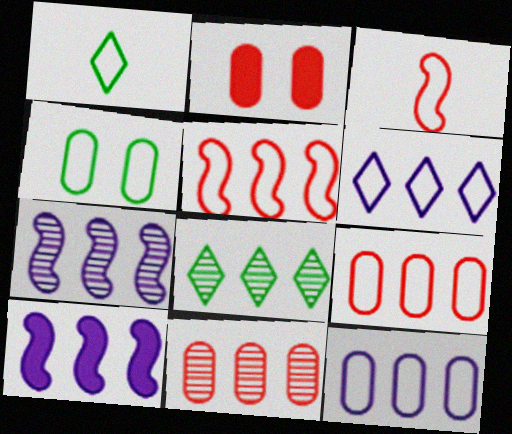[[1, 2, 7], 
[3, 4, 6], 
[7, 8, 11], 
[8, 9, 10]]